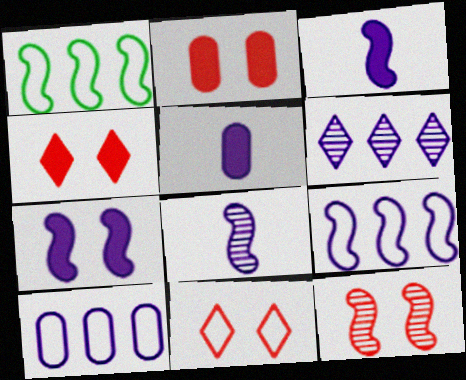[[1, 3, 12], 
[2, 11, 12], 
[7, 8, 9]]